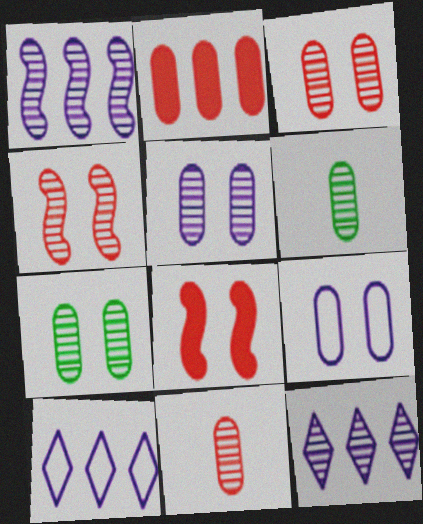[[2, 6, 9], 
[3, 5, 7], 
[4, 6, 12], 
[6, 8, 10]]